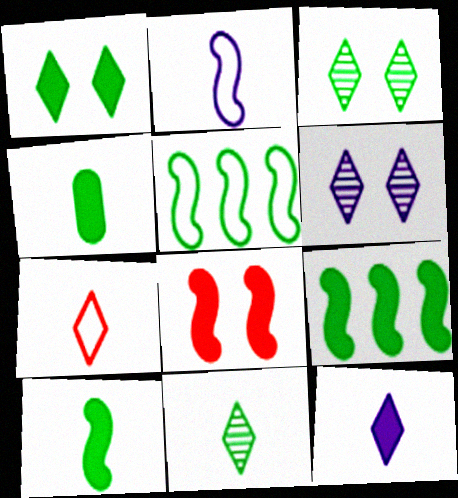[[1, 4, 9], 
[3, 4, 5], 
[7, 11, 12]]